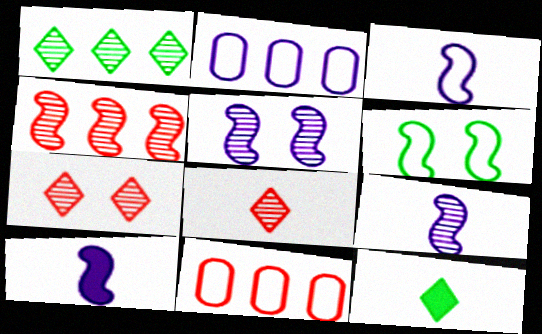[[3, 9, 10], 
[4, 6, 10], 
[5, 11, 12]]